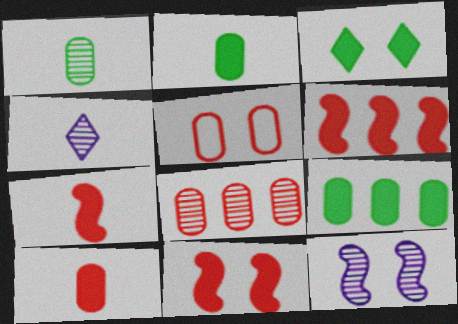[[3, 5, 12], 
[5, 8, 10], 
[6, 7, 11]]